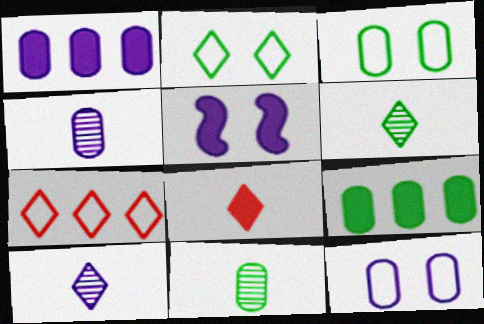[[1, 4, 12], 
[3, 9, 11], 
[5, 7, 11], 
[5, 8, 9]]